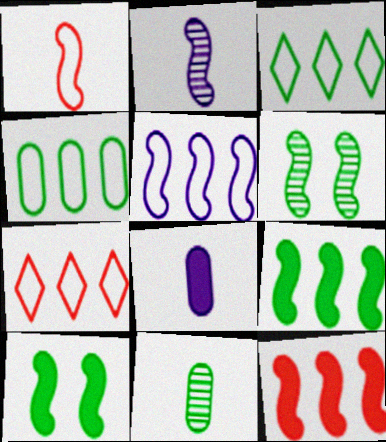[[3, 10, 11], 
[4, 5, 7], 
[6, 7, 8]]